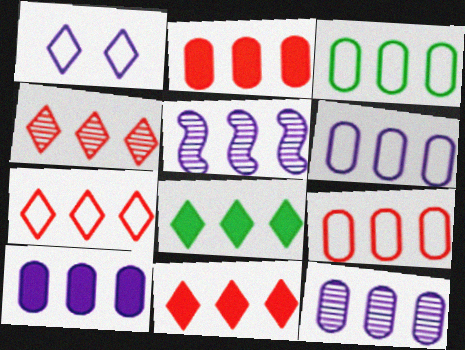[[2, 3, 12], 
[3, 5, 11], 
[3, 6, 9], 
[4, 7, 11], 
[5, 8, 9], 
[6, 10, 12]]